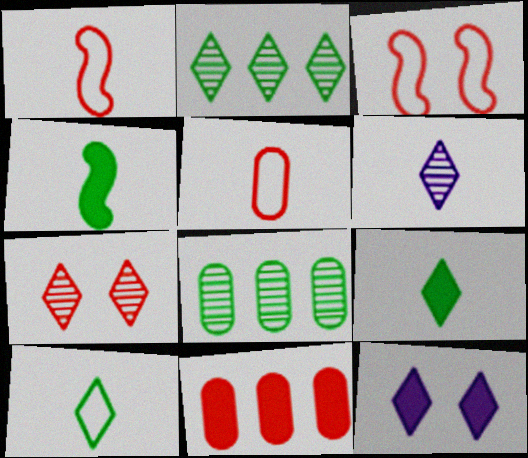[[1, 7, 11], 
[1, 8, 12], 
[2, 6, 7], 
[4, 5, 6], 
[4, 11, 12]]